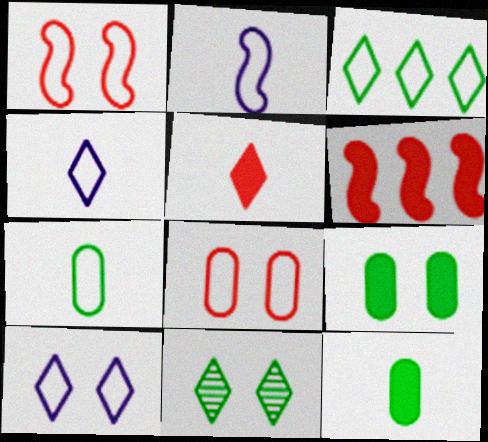[[2, 3, 8]]